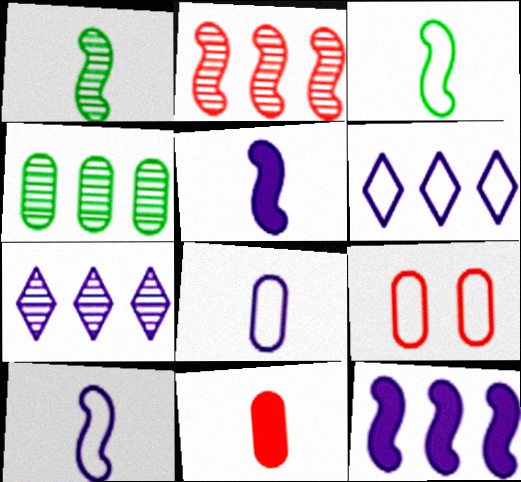[[2, 4, 7], 
[3, 6, 9]]